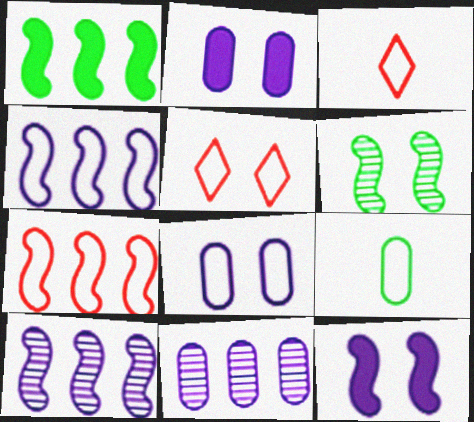[[1, 7, 10], 
[2, 5, 6], 
[4, 5, 9]]